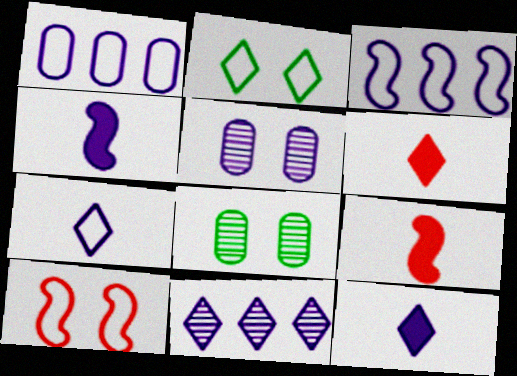[[2, 6, 11], 
[3, 5, 12], 
[3, 6, 8]]